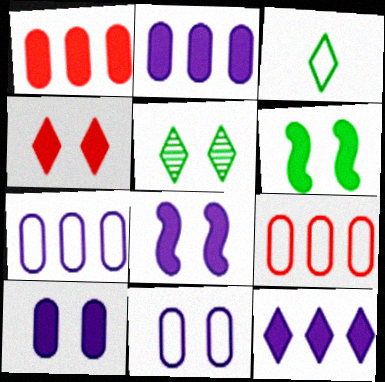[[4, 6, 10]]